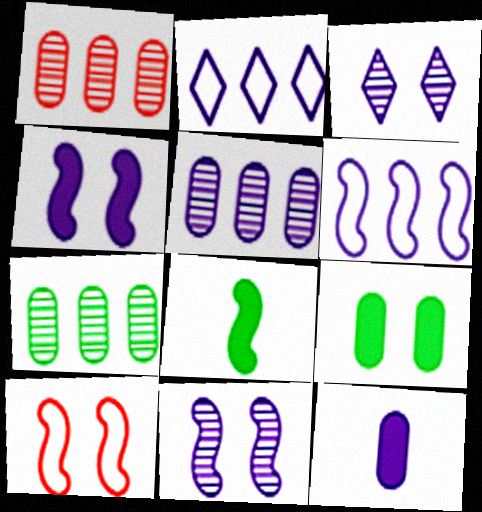[[1, 5, 7], 
[2, 11, 12], 
[3, 6, 12], 
[3, 9, 10]]